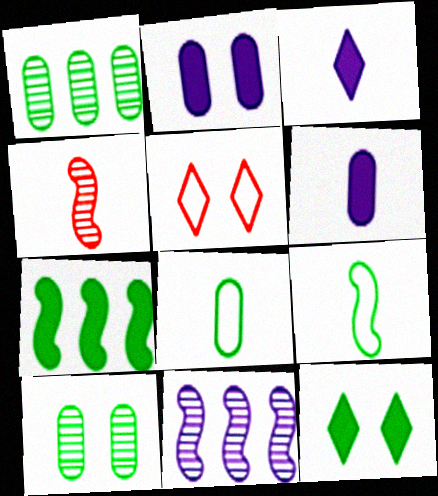[[1, 9, 12], 
[3, 4, 8]]